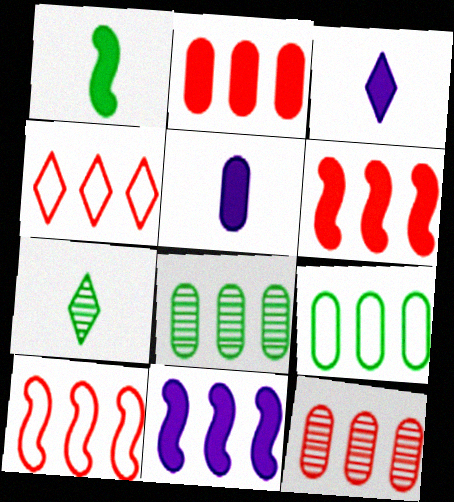[[4, 6, 12], 
[4, 8, 11]]